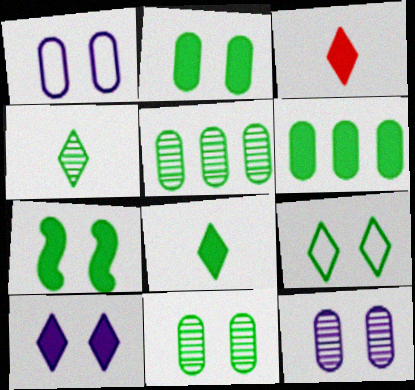[[6, 7, 8], 
[7, 9, 11]]